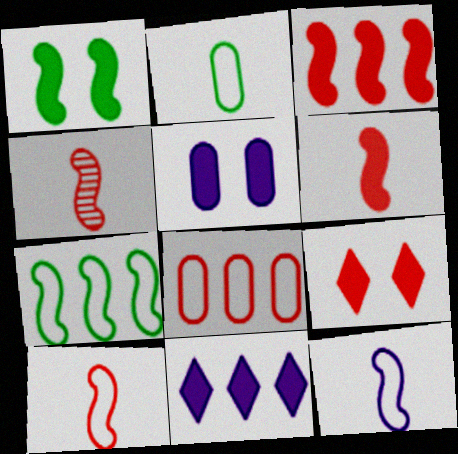[[1, 5, 9], 
[4, 6, 10], 
[4, 8, 9]]